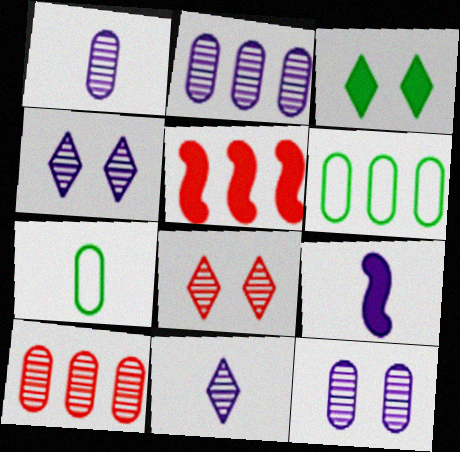[[1, 2, 12], 
[4, 5, 7], 
[6, 8, 9]]